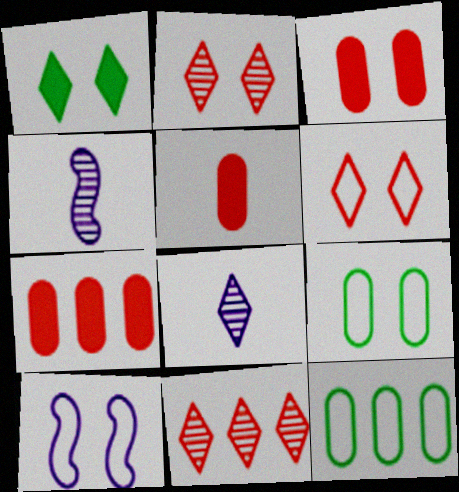[[3, 5, 7], 
[6, 9, 10]]